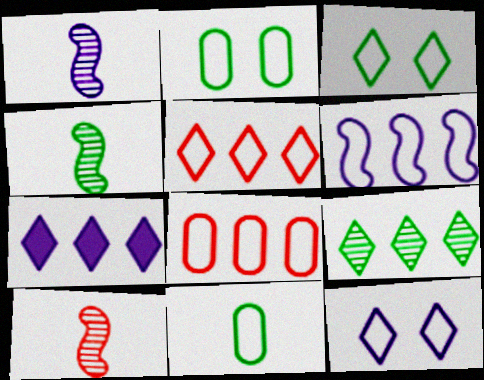[[1, 4, 10], 
[2, 7, 10], 
[5, 7, 9]]